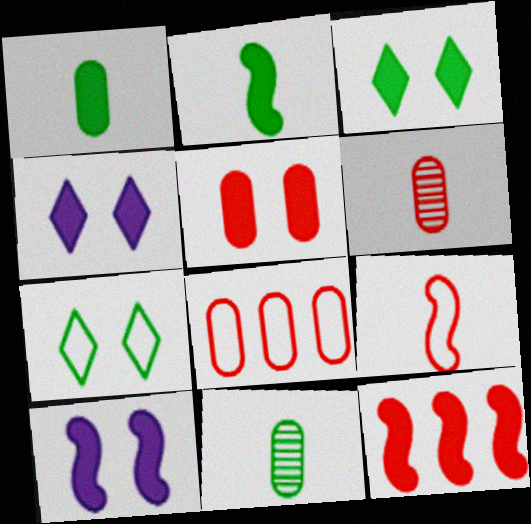[[1, 4, 12], 
[2, 10, 12], 
[3, 5, 10], 
[5, 6, 8]]